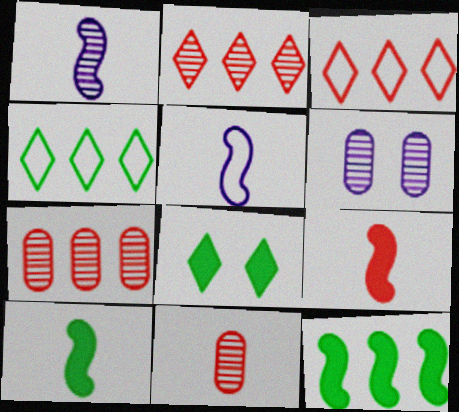[[3, 6, 10], 
[4, 6, 9], 
[5, 7, 8]]